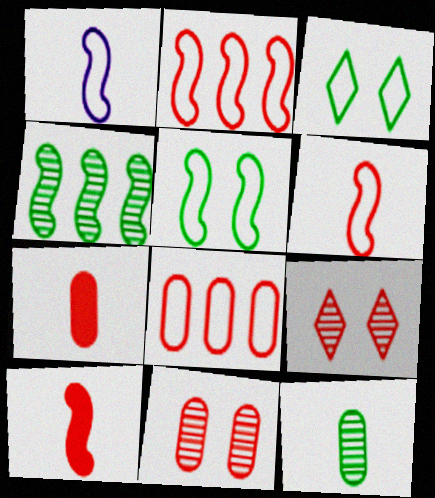[[1, 2, 5], 
[1, 3, 8], 
[2, 7, 9], 
[7, 8, 11], 
[8, 9, 10]]